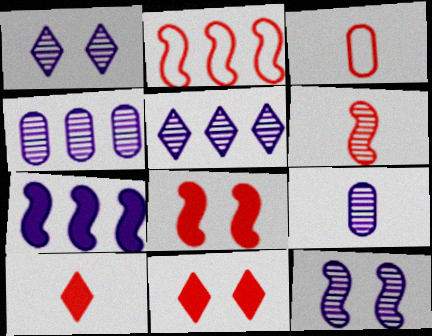[[2, 6, 8], 
[3, 6, 10], 
[5, 9, 12]]